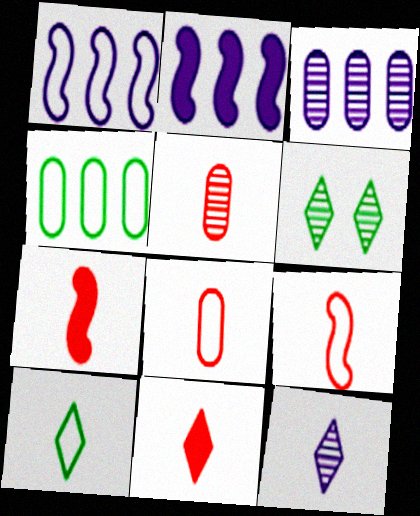[[2, 6, 8], 
[5, 9, 11], 
[10, 11, 12]]